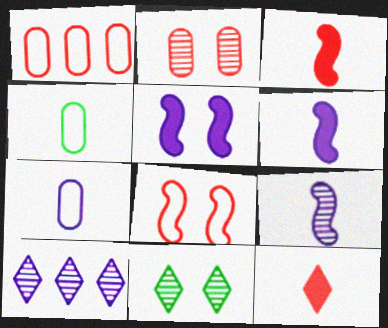[[1, 6, 11], 
[4, 9, 12], 
[5, 7, 10]]